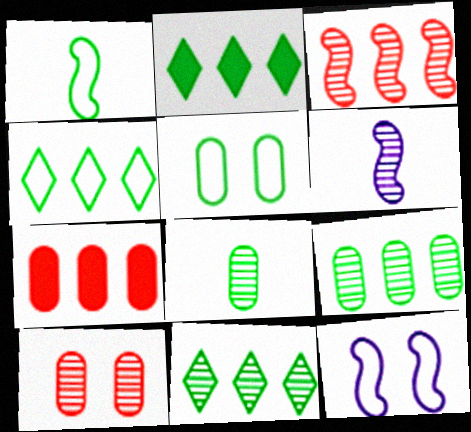[[1, 4, 5], 
[2, 4, 11], 
[6, 10, 11]]